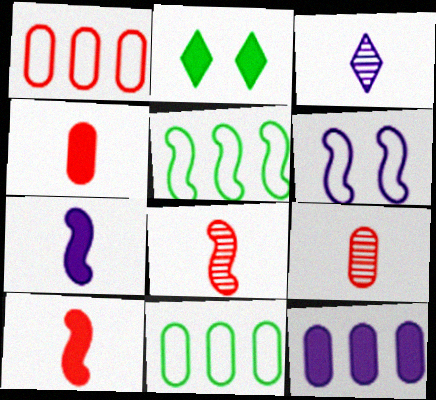[[2, 10, 12], 
[3, 6, 12]]